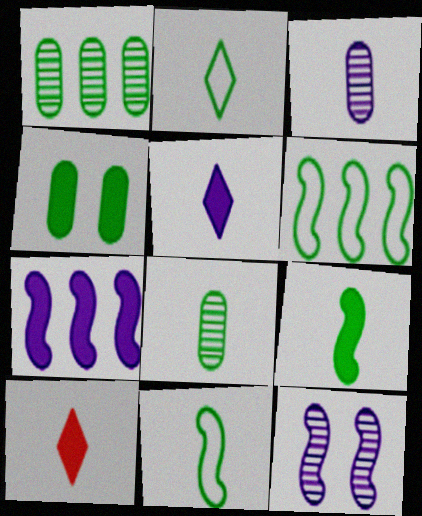[[2, 8, 9], 
[3, 10, 11], 
[4, 7, 10]]